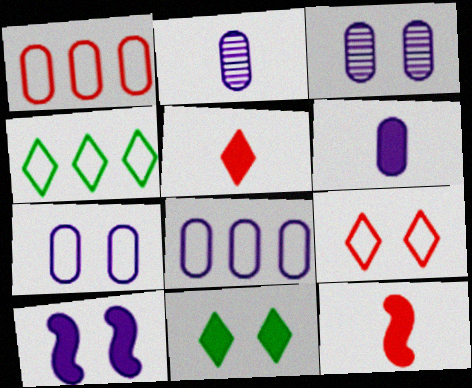[[3, 4, 12], 
[3, 6, 8]]